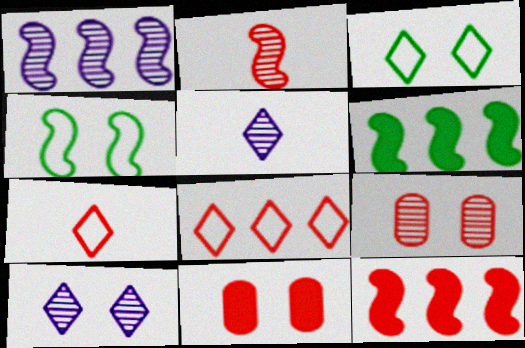[[2, 8, 11], 
[4, 10, 11], 
[7, 9, 12]]